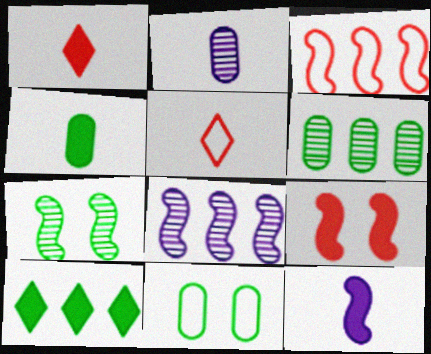[[1, 4, 12], 
[1, 8, 11], 
[3, 7, 12], 
[4, 6, 11]]